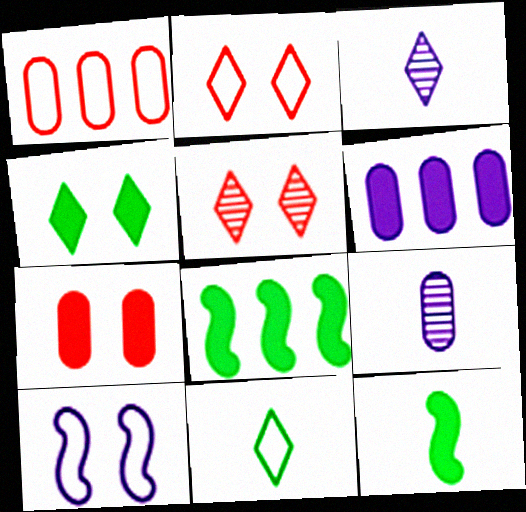[[1, 10, 11], 
[2, 8, 9], 
[3, 6, 10]]